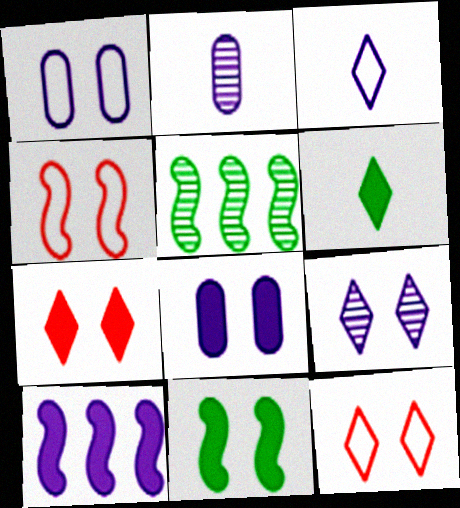[[7, 8, 11]]